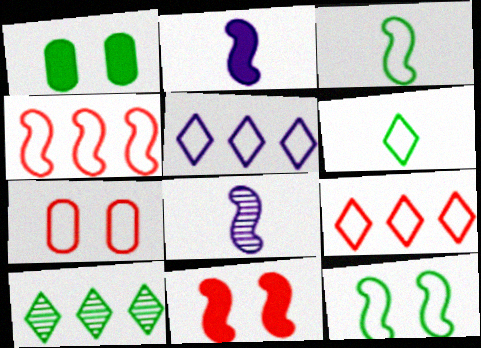[[1, 3, 10], 
[1, 8, 9], 
[2, 7, 10], 
[3, 5, 7]]